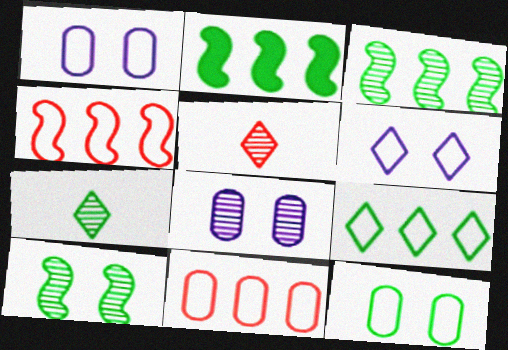[[1, 2, 5], 
[2, 7, 12], 
[3, 5, 8]]